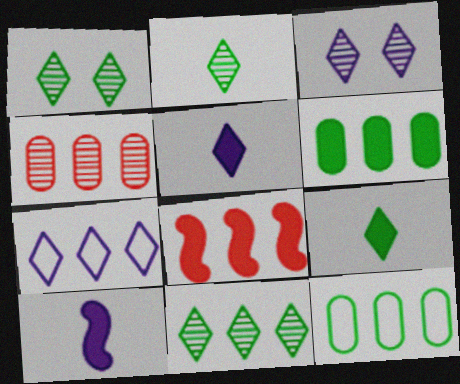[[1, 2, 11], 
[3, 5, 7]]